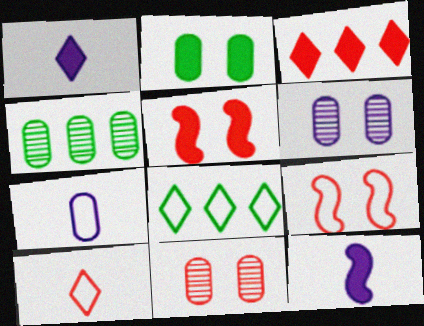[[1, 4, 9], 
[2, 3, 12], 
[7, 8, 9], 
[8, 11, 12]]